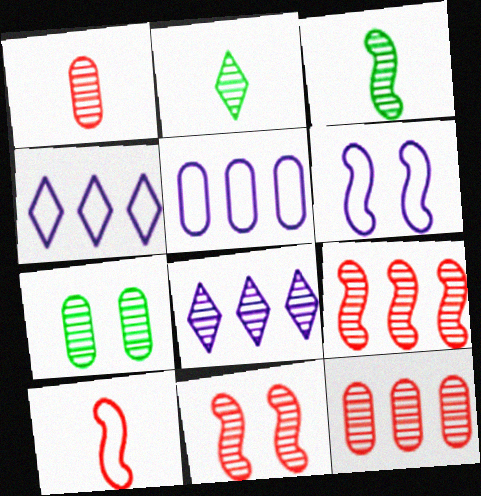[]